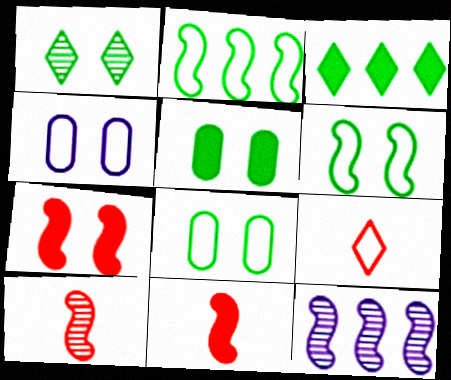[[1, 4, 7], 
[1, 5, 6], 
[2, 4, 9], 
[3, 4, 10], 
[5, 9, 12], 
[6, 11, 12]]